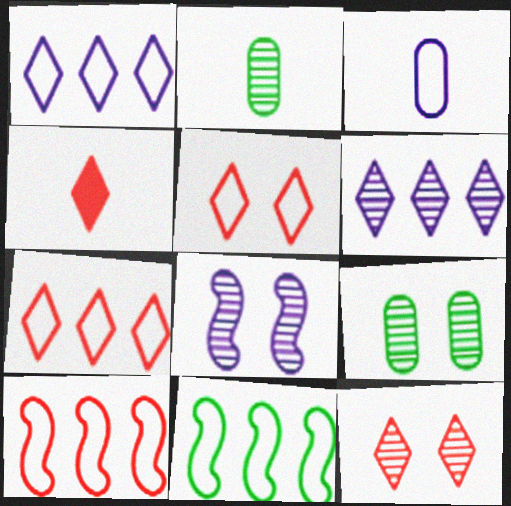[[3, 5, 11], 
[4, 7, 12], 
[8, 9, 12]]